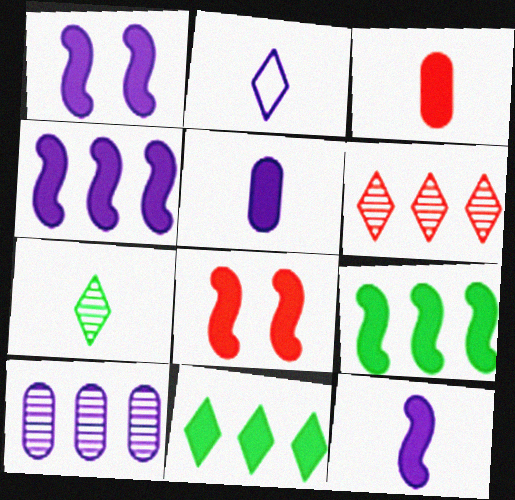[[1, 2, 10], 
[1, 3, 11], 
[1, 4, 12], 
[5, 8, 11], 
[8, 9, 12]]